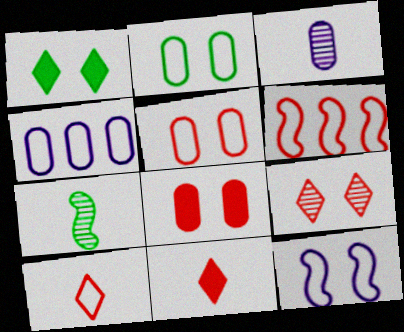[[1, 3, 6], 
[5, 6, 10]]